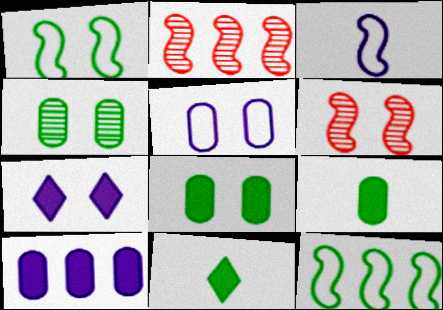[[2, 5, 11], 
[4, 11, 12]]